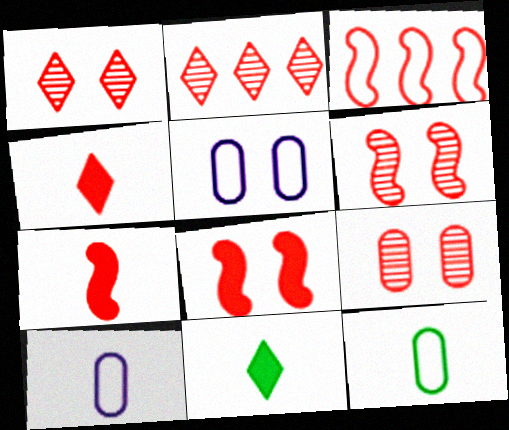[[1, 6, 9], 
[3, 4, 9], 
[3, 6, 7]]